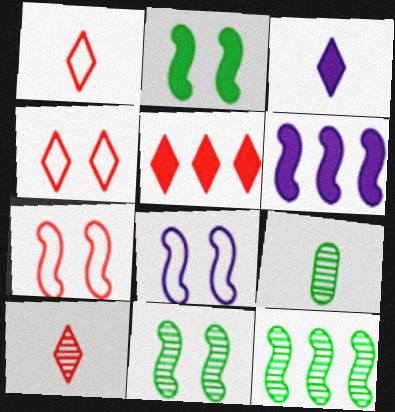[[4, 5, 10], 
[4, 6, 9], 
[5, 8, 9]]